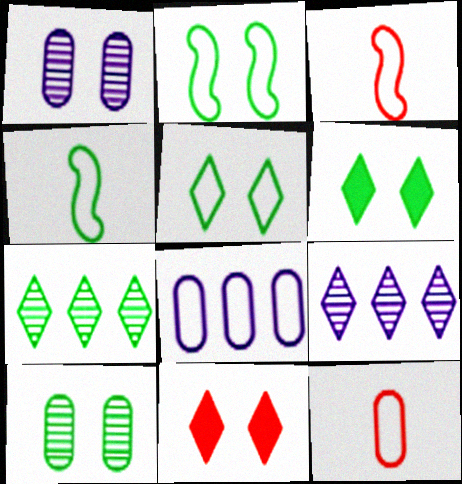[[1, 2, 11], 
[2, 6, 10], 
[3, 5, 8]]